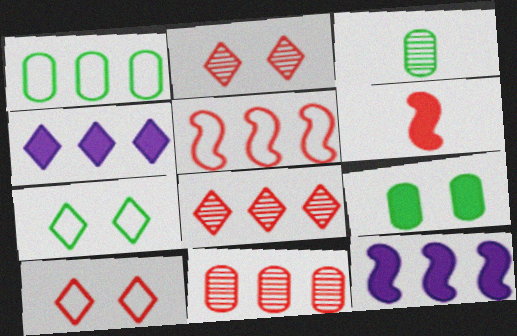[[1, 3, 9], 
[1, 8, 12], 
[3, 10, 12], 
[4, 6, 9], 
[6, 10, 11]]